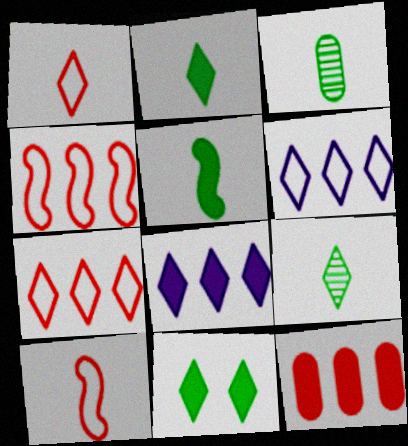[]